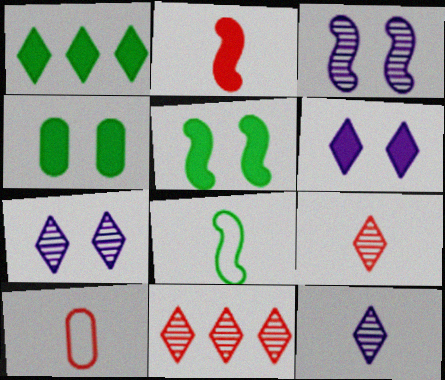[[1, 3, 10], 
[2, 9, 10]]